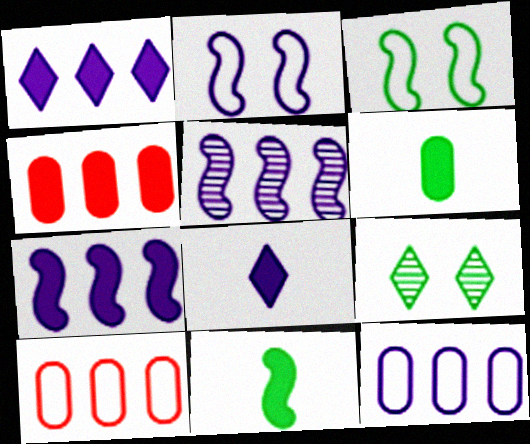[[1, 5, 12]]